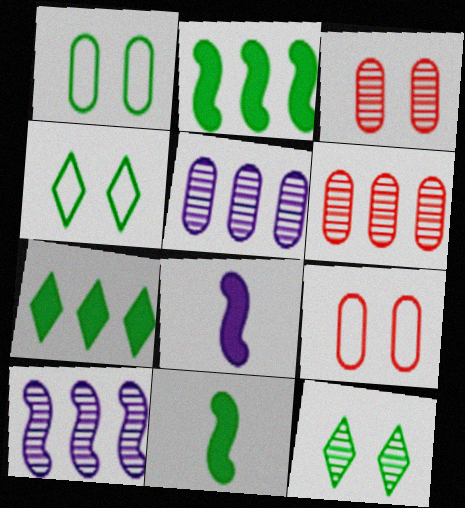[[4, 6, 8]]